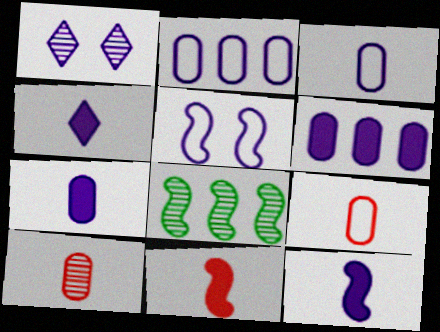[[1, 2, 12], 
[1, 8, 10], 
[4, 7, 12], 
[5, 8, 11]]